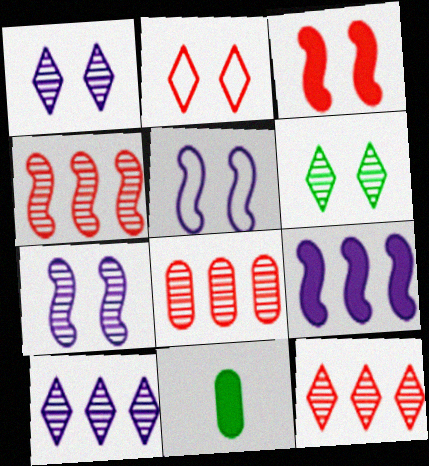[[4, 8, 12], 
[5, 11, 12]]